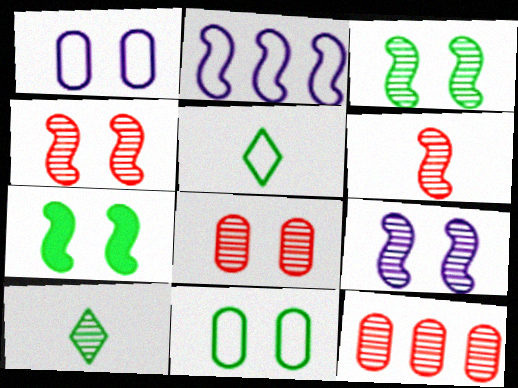[[2, 6, 7], 
[3, 4, 9], 
[9, 10, 12]]